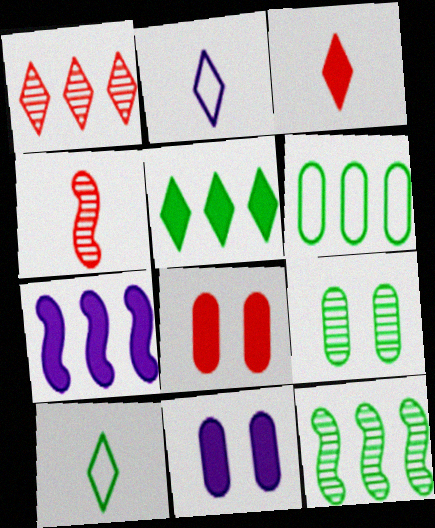[[1, 6, 7], 
[2, 8, 12], 
[5, 6, 12]]